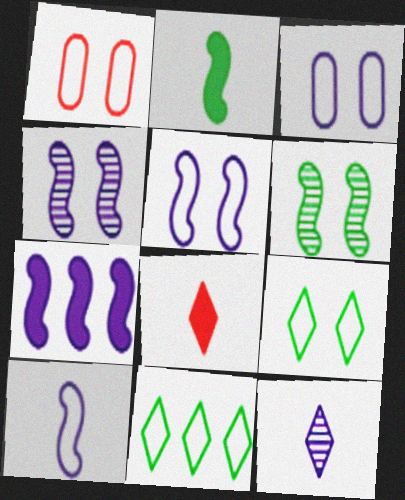[[1, 5, 9], 
[1, 10, 11], 
[3, 7, 12], 
[4, 7, 10]]